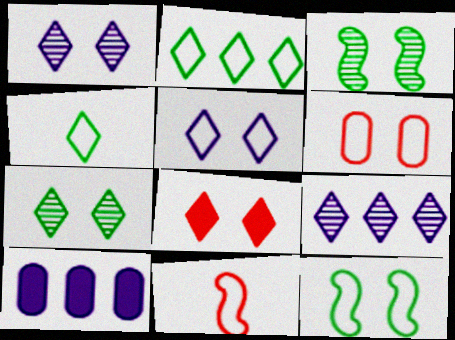[[4, 8, 9], 
[5, 6, 12], 
[5, 7, 8], 
[7, 10, 11]]